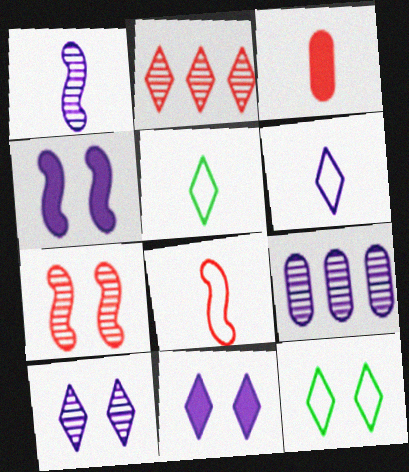[[1, 3, 5], 
[1, 9, 10], 
[2, 5, 11], 
[4, 6, 9]]